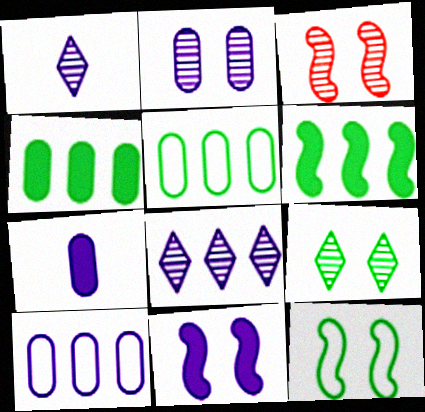[[1, 10, 11], 
[2, 3, 9], 
[2, 7, 10], 
[3, 11, 12]]